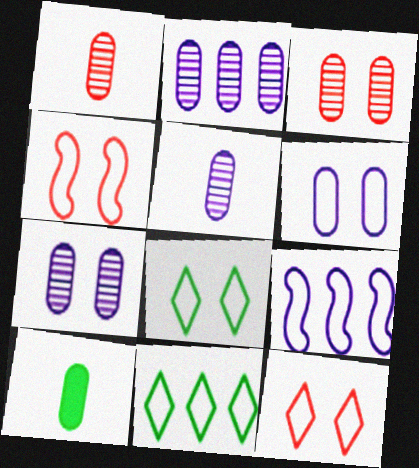[[2, 5, 7], 
[4, 6, 8]]